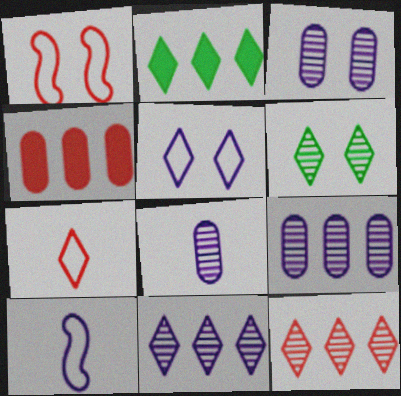[[1, 2, 8], 
[3, 8, 9], 
[4, 6, 10]]